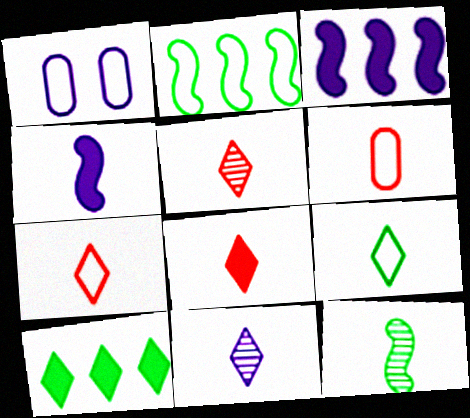[[1, 2, 7], 
[1, 3, 11], 
[5, 7, 8], 
[8, 9, 11]]